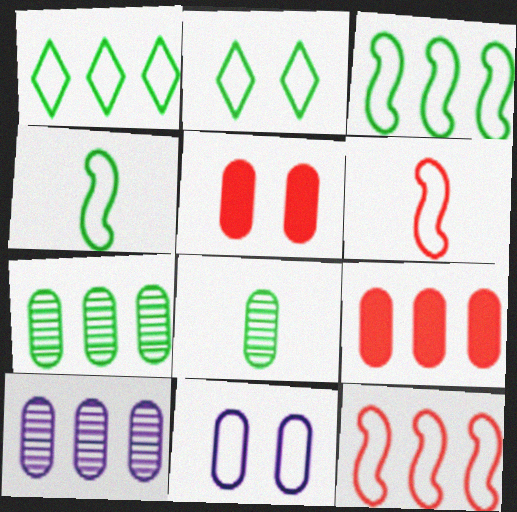[[1, 6, 11], 
[8, 9, 11]]